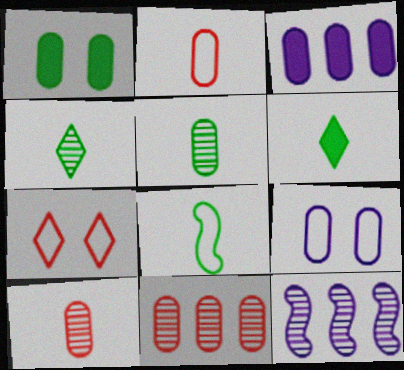[[5, 6, 8]]